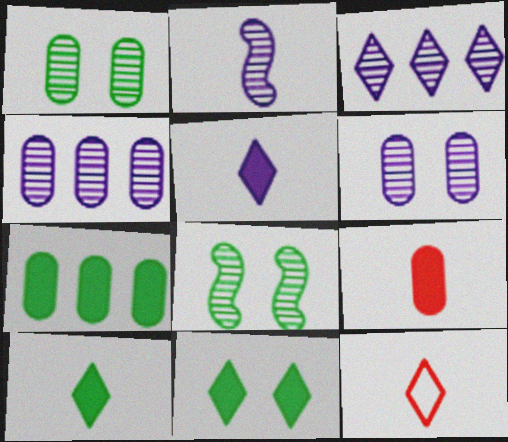[[2, 3, 6], 
[3, 11, 12]]